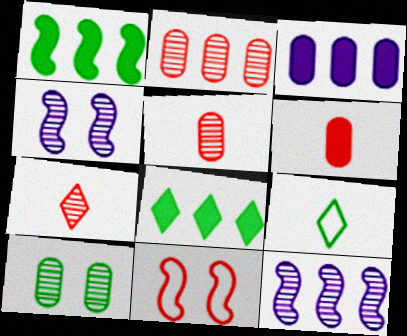[[1, 9, 10], 
[7, 10, 12]]